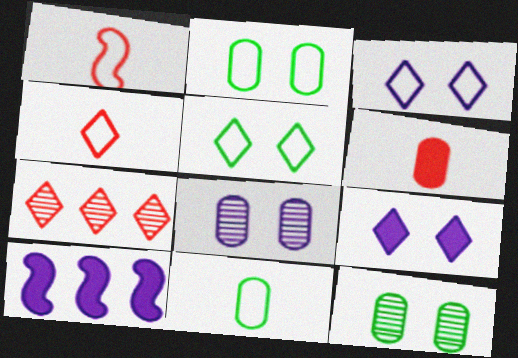[[4, 10, 12]]